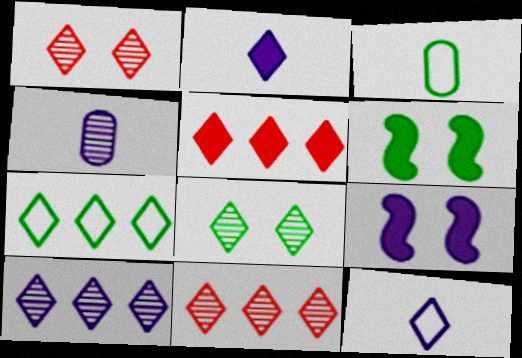[[1, 2, 7], 
[3, 9, 11], 
[5, 7, 10], 
[5, 8, 12]]